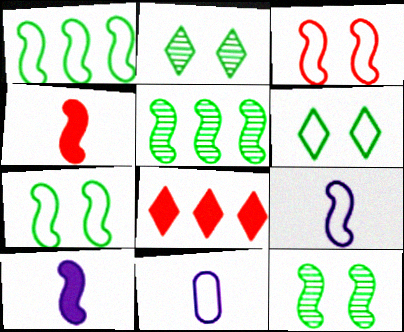[[1, 3, 9], 
[3, 5, 10], 
[8, 11, 12]]